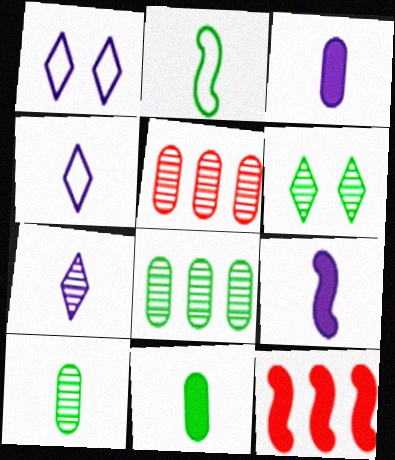[[1, 10, 12]]